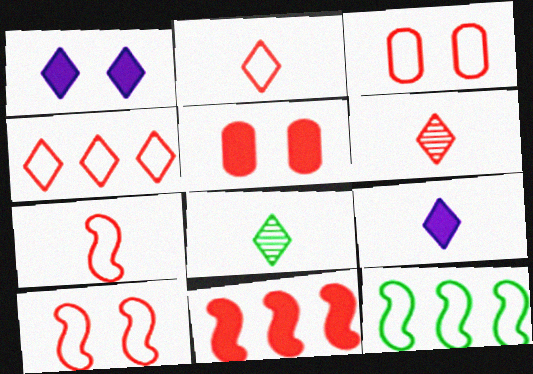[[1, 4, 8], 
[2, 8, 9], 
[3, 4, 7], 
[3, 6, 11]]